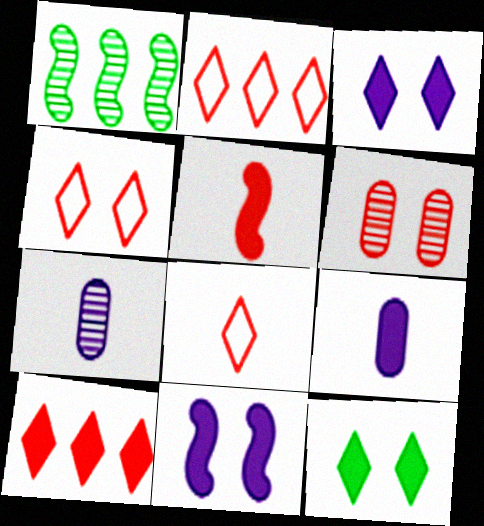[[1, 4, 9], 
[2, 4, 8], 
[2, 5, 6]]